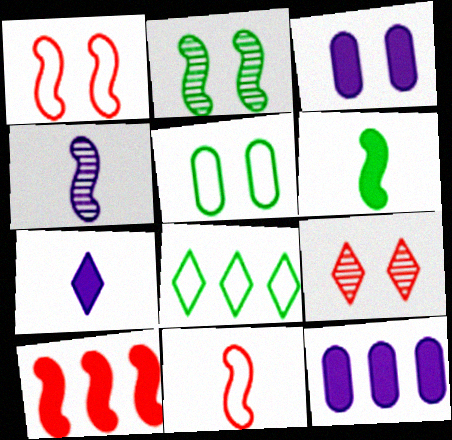[[4, 6, 11], 
[7, 8, 9]]